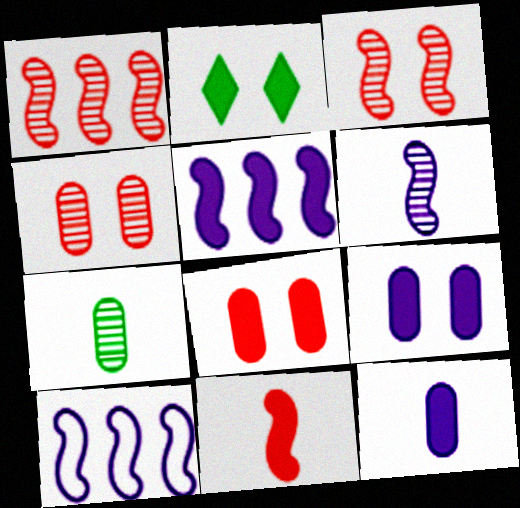[]